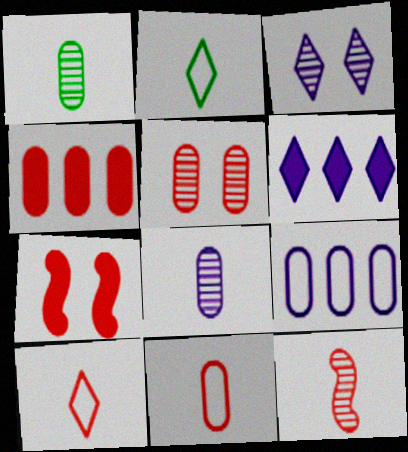[[4, 5, 11]]